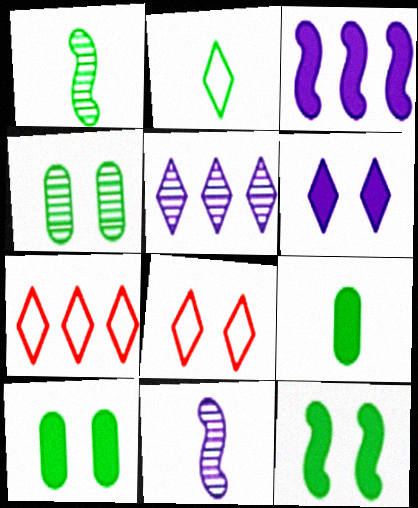[[1, 2, 9], 
[7, 10, 11]]